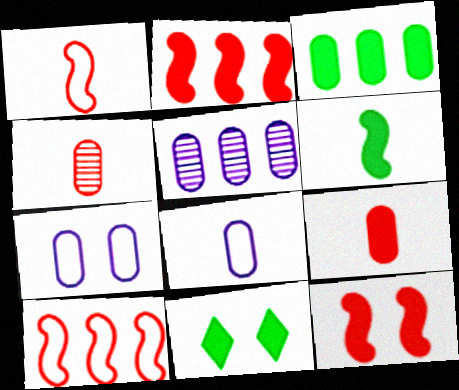[[1, 5, 11], 
[3, 4, 7], 
[3, 6, 11]]